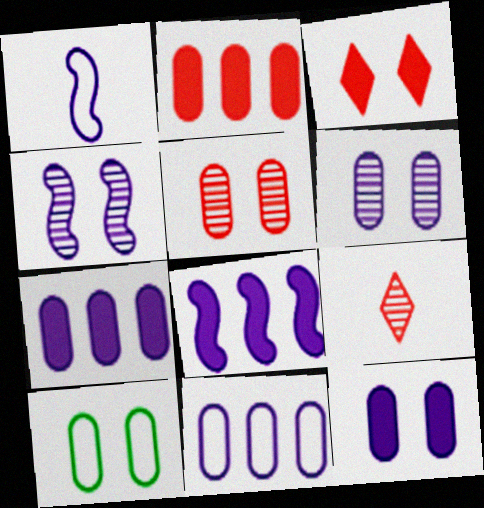[[1, 4, 8], 
[3, 4, 10], 
[5, 10, 12], 
[8, 9, 10]]